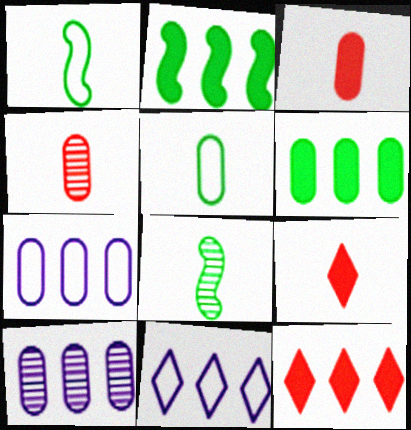[]